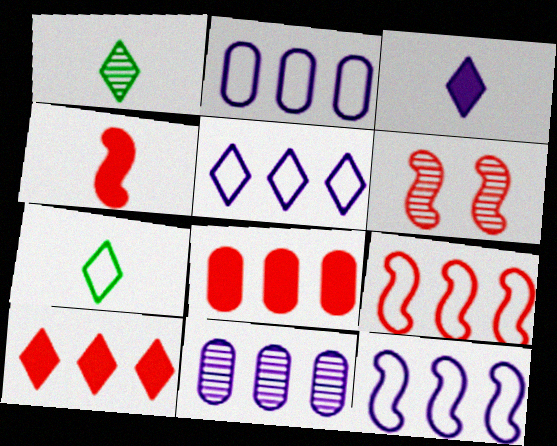[[1, 6, 11], 
[2, 5, 12], 
[4, 6, 9]]